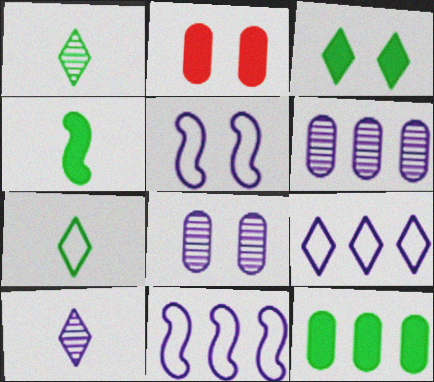[[1, 2, 11], 
[3, 4, 12]]